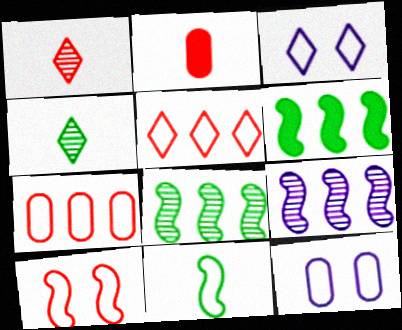[[1, 6, 12], 
[2, 3, 8], 
[3, 7, 11], 
[5, 11, 12]]